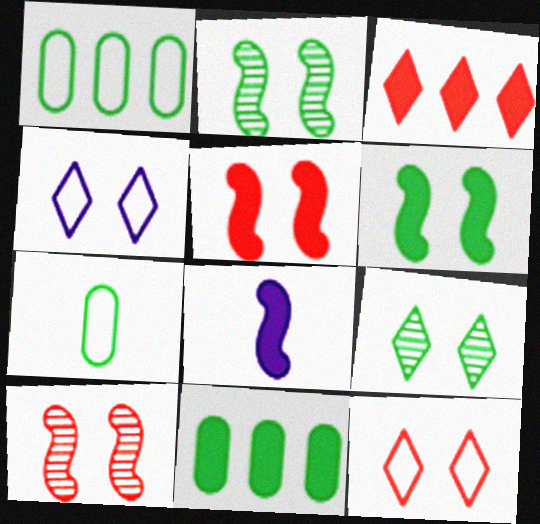[]